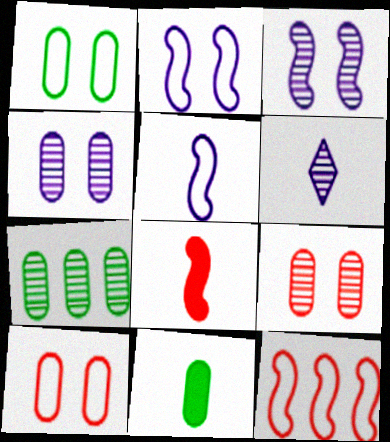[[1, 7, 11]]